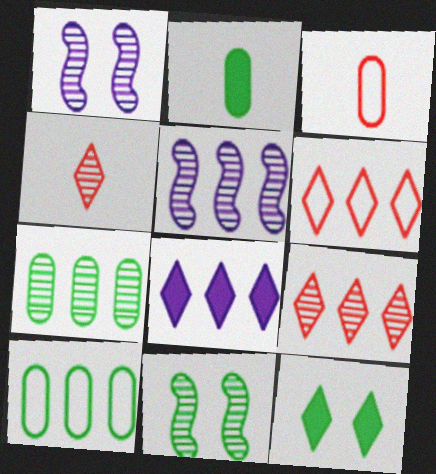[[1, 2, 6], 
[1, 4, 7], 
[3, 5, 12], 
[3, 8, 11], 
[5, 7, 9]]